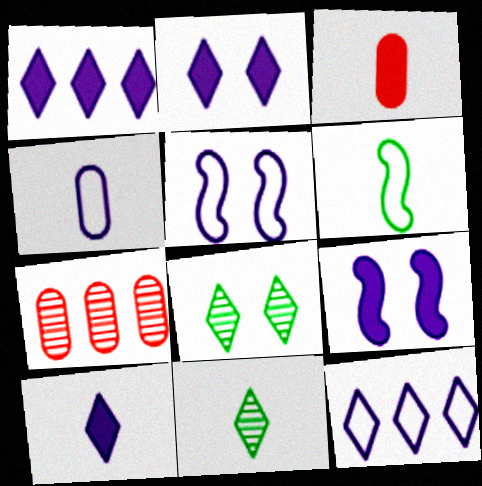[[1, 2, 10], 
[2, 6, 7], 
[4, 5, 12]]